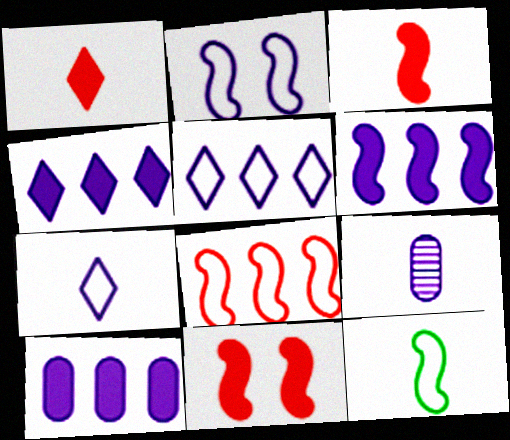[[1, 9, 12], 
[2, 4, 9], 
[2, 8, 12], 
[4, 6, 10]]